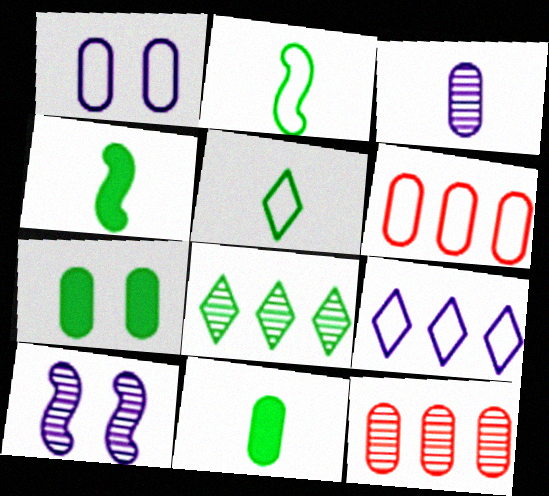[[1, 11, 12], 
[2, 7, 8], 
[3, 6, 7]]